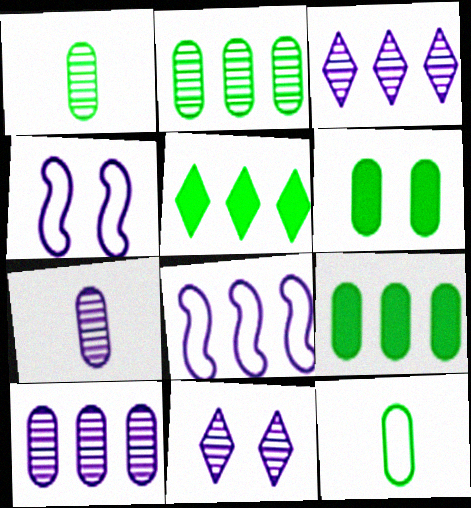[[2, 6, 12]]